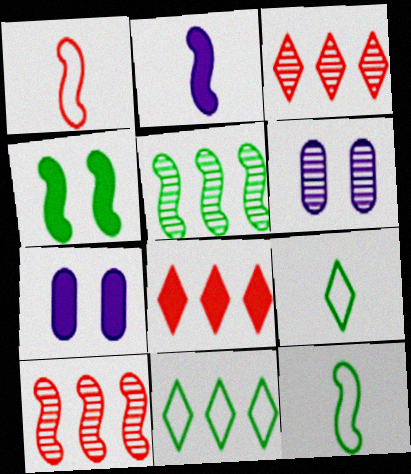[[3, 7, 12], 
[4, 5, 12], 
[6, 8, 12], 
[7, 9, 10]]